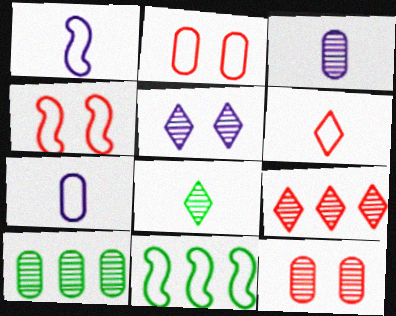[[1, 4, 11], 
[3, 10, 12], 
[5, 8, 9]]